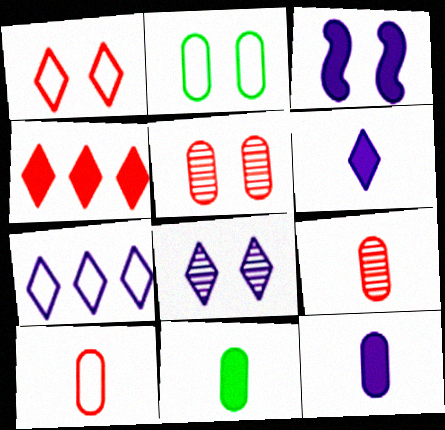[[3, 4, 11], 
[6, 7, 8]]